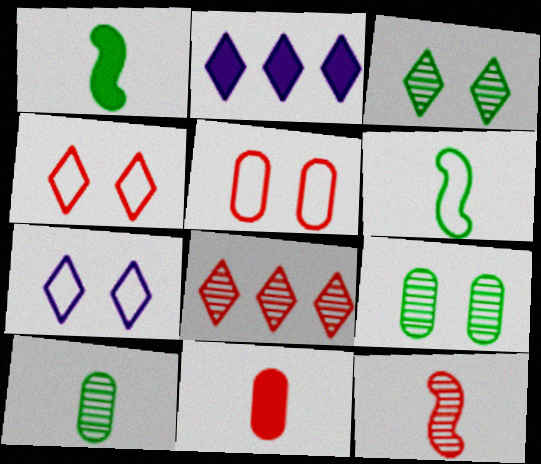[]